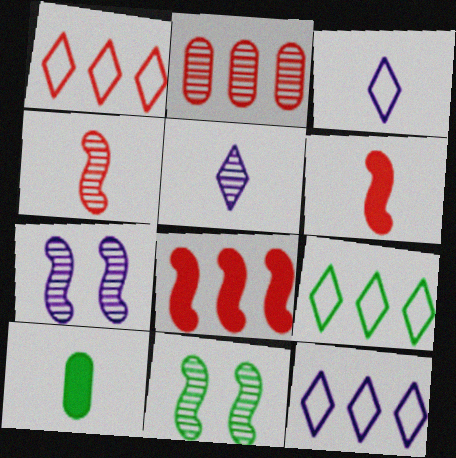[[1, 2, 8], 
[1, 7, 10], 
[1, 9, 12], 
[2, 5, 11], 
[3, 4, 10], 
[9, 10, 11]]